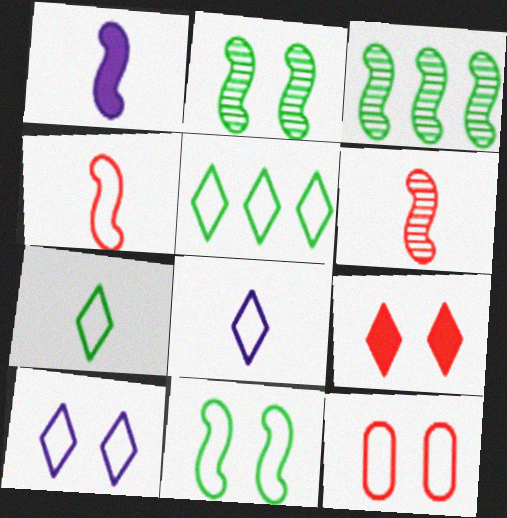[[10, 11, 12]]